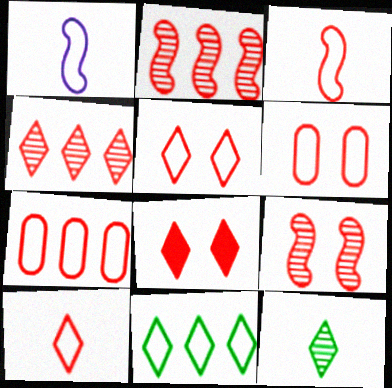[[1, 6, 11], 
[3, 5, 7], 
[4, 8, 10], 
[6, 8, 9]]